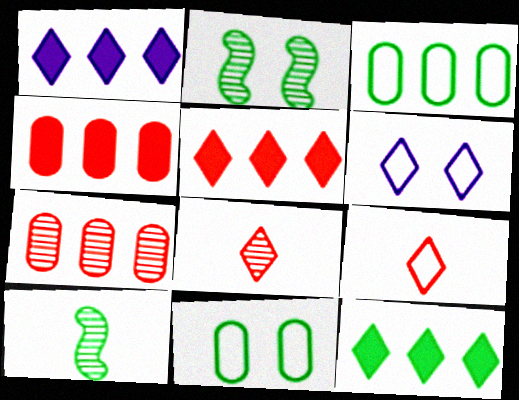[[1, 5, 12], 
[4, 6, 10], 
[6, 8, 12], 
[10, 11, 12]]